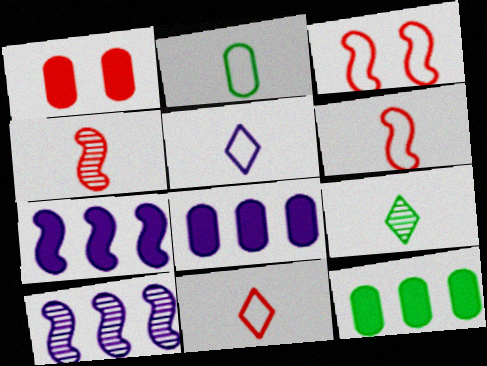[[2, 5, 6], 
[3, 8, 9]]